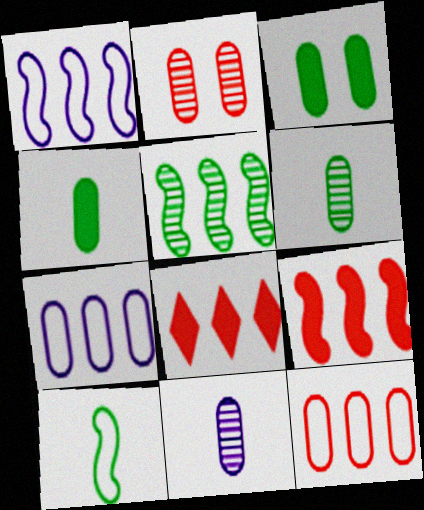[[1, 5, 9], 
[2, 4, 7], 
[3, 11, 12], 
[5, 7, 8]]